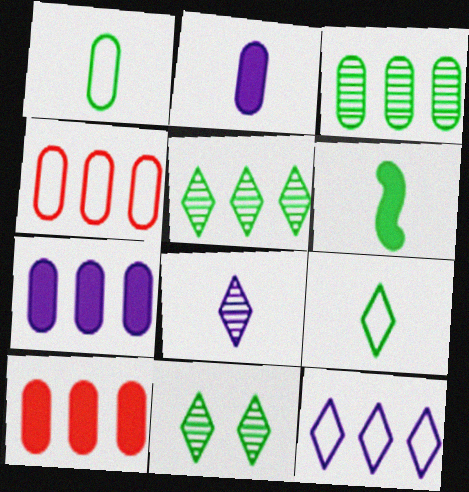[[3, 4, 7]]